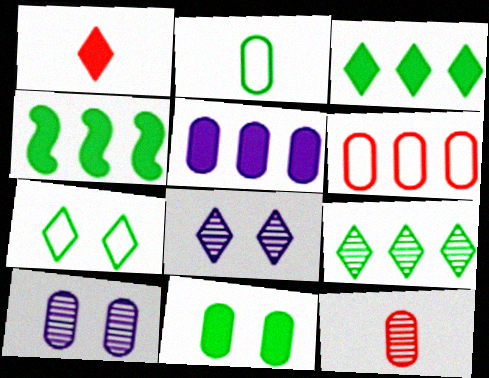[]